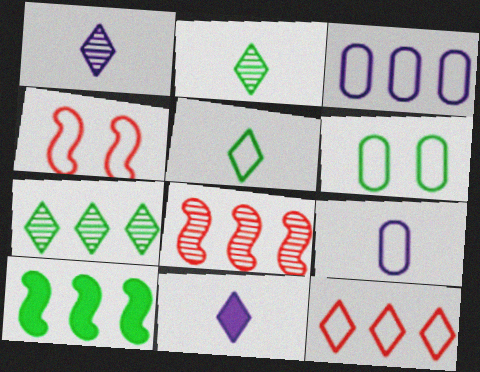[[2, 6, 10], 
[3, 4, 5], 
[6, 8, 11]]